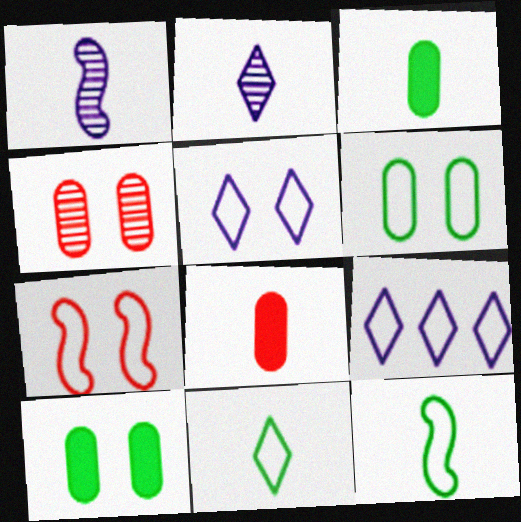[[1, 8, 11], 
[2, 8, 12], 
[5, 6, 7]]